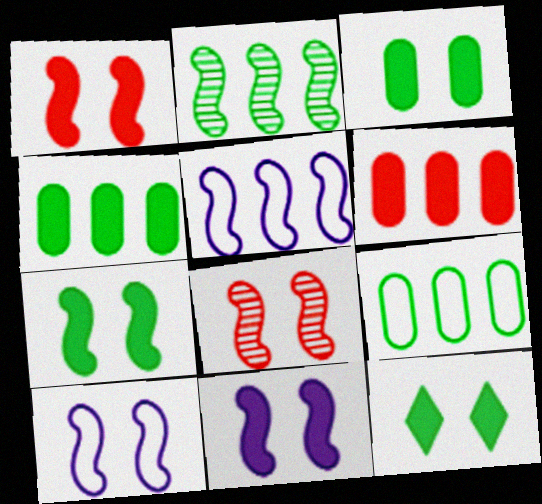[[1, 7, 11], 
[3, 7, 12], 
[7, 8, 10]]